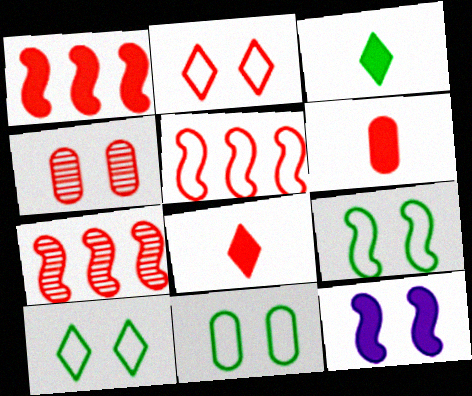[[1, 5, 7], 
[2, 6, 7], 
[4, 5, 8], 
[4, 10, 12], 
[9, 10, 11]]